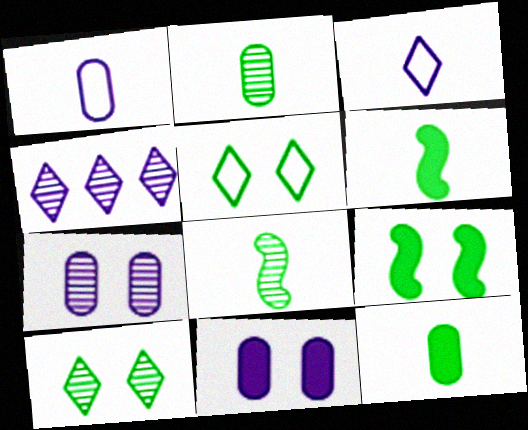[]